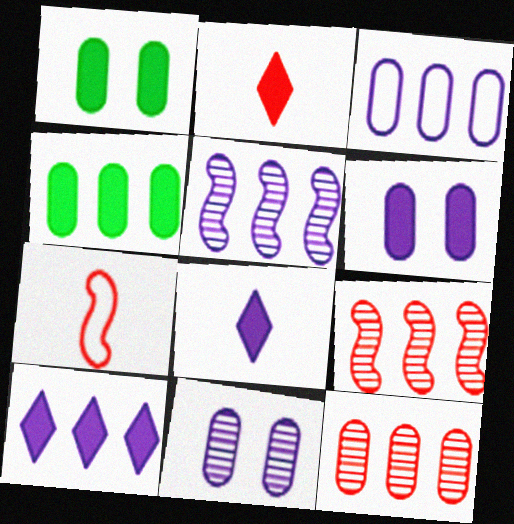[[3, 4, 12], 
[3, 5, 10]]